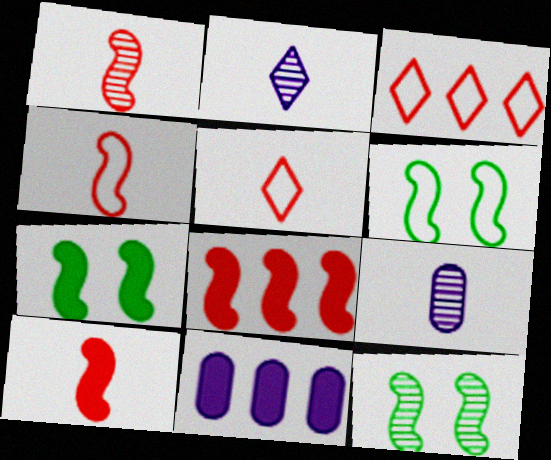[[1, 4, 10], 
[3, 7, 9], 
[5, 11, 12], 
[6, 7, 12]]